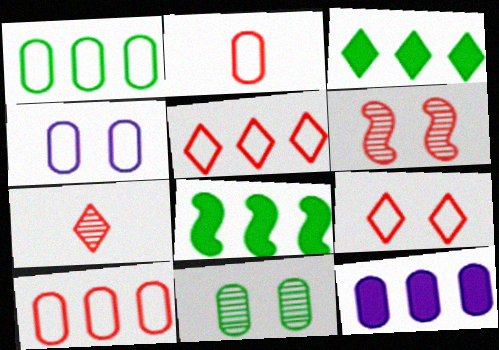[[1, 2, 4], 
[2, 11, 12], 
[4, 7, 8]]